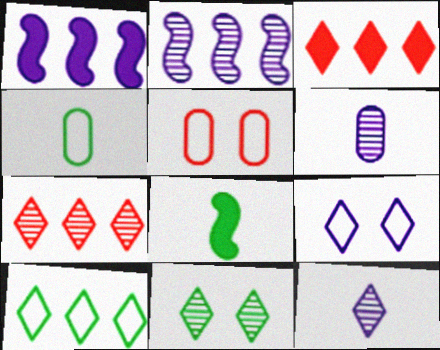[[1, 6, 9], 
[7, 11, 12]]